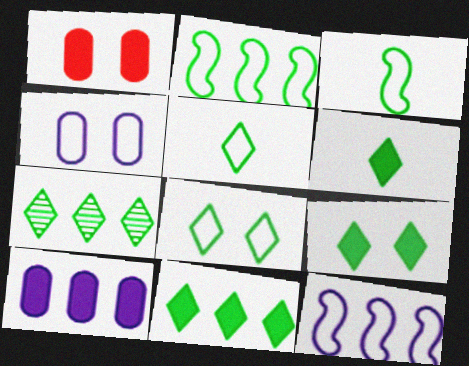[[5, 7, 9], 
[6, 7, 8], 
[6, 9, 11]]